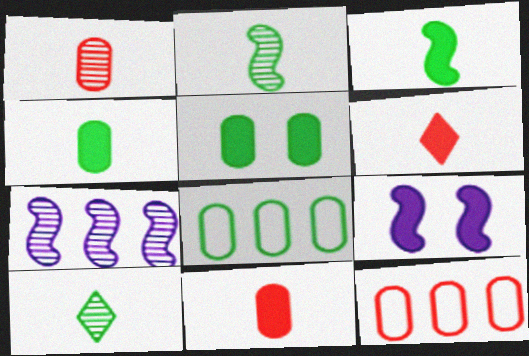[[9, 10, 12]]